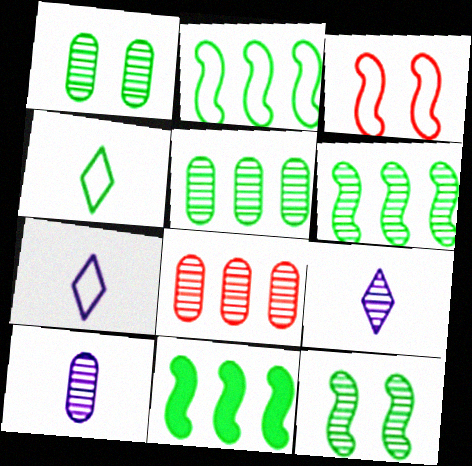[[1, 4, 11], 
[1, 8, 10], 
[2, 6, 11], 
[8, 9, 12]]